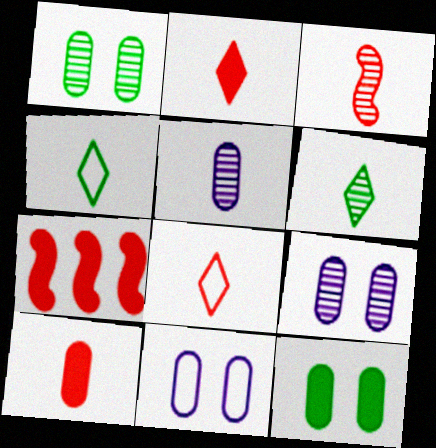[[3, 5, 6], 
[3, 8, 10], 
[4, 7, 9], 
[6, 7, 11]]